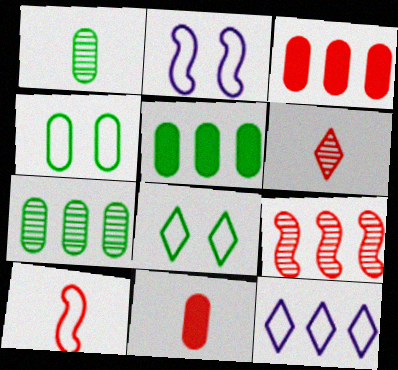[[1, 4, 5], 
[2, 5, 6], 
[4, 10, 12], 
[5, 9, 12], 
[6, 10, 11]]